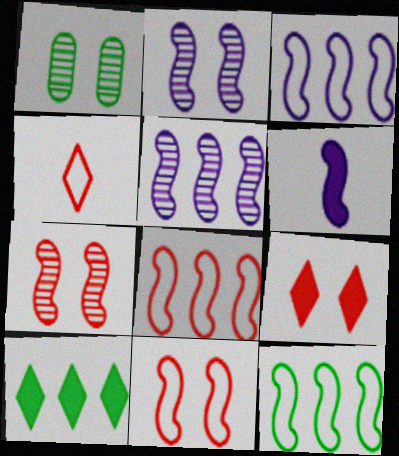[[2, 3, 6], 
[3, 8, 12], 
[6, 7, 12]]